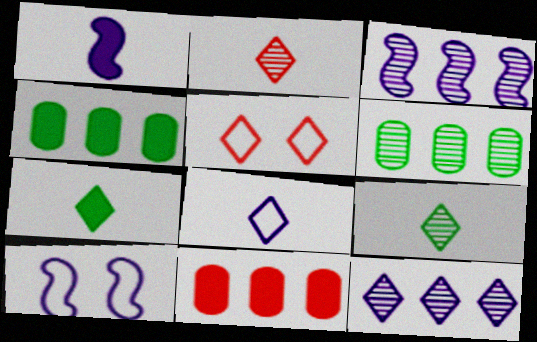[[1, 3, 10], 
[1, 5, 6], 
[2, 4, 10], 
[2, 7, 8], 
[5, 7, 12], 
[9, 10, 11]]